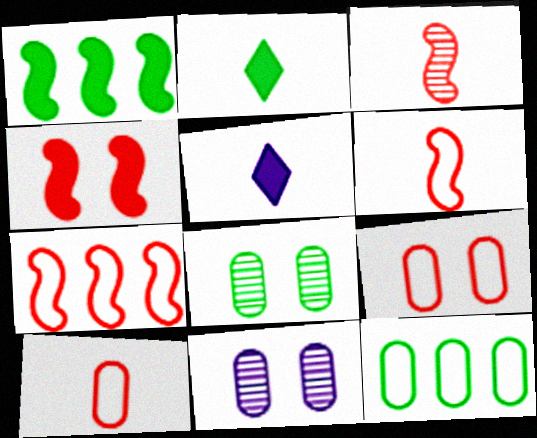[[2, 7, 11], 
[3, 4, 7], 
[5, 7, 8]]